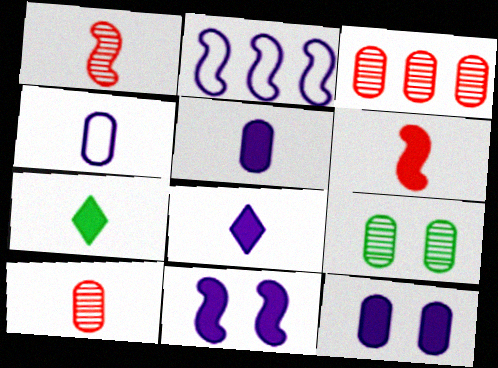[[1, 4, 7], 
[5, 6, 7]]